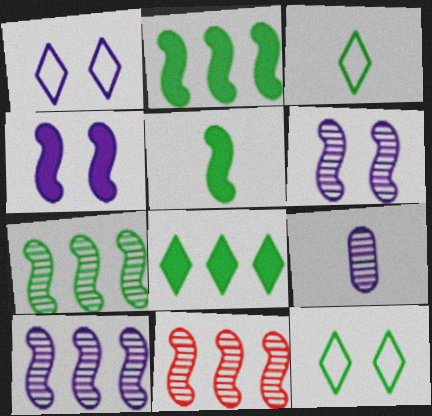[[7, 10, 11]]